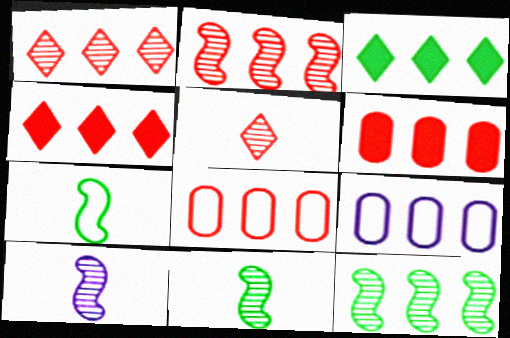[[2, 3, 9], 
[2, 4, 8], 
[4, 9, 12]]